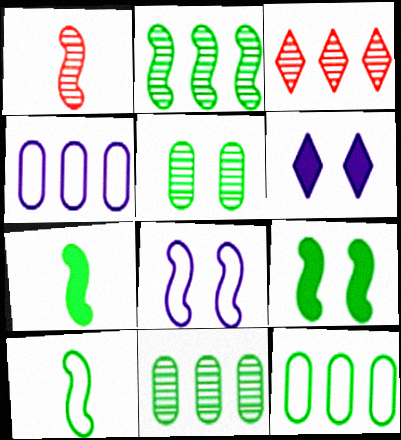[[1, 6, 12], 
[2, 9, 10]]